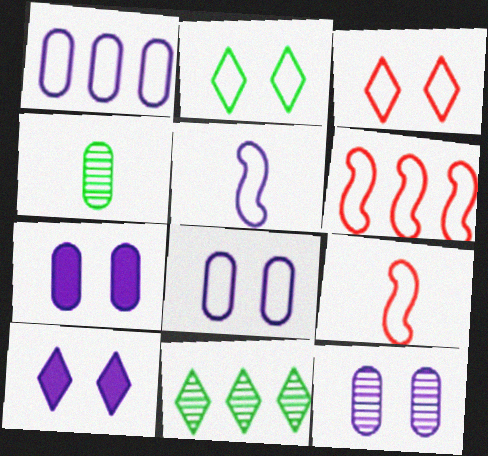[[1, 2, 9], 
[4, 6, 10], 
[7, 8, 12], 
[7, 9, 11]]